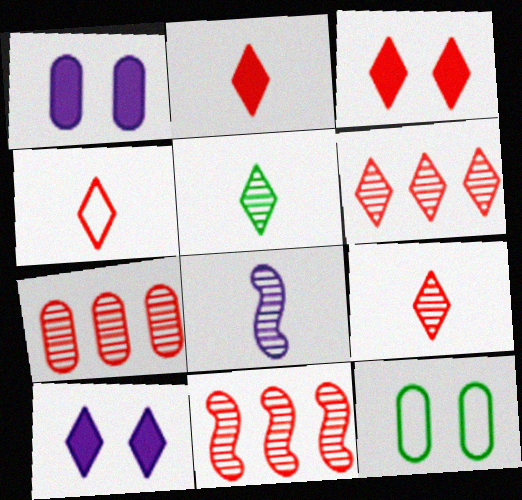[[2, 4, 9], 
[3, 4, 6], 
[6, 7, 11]]